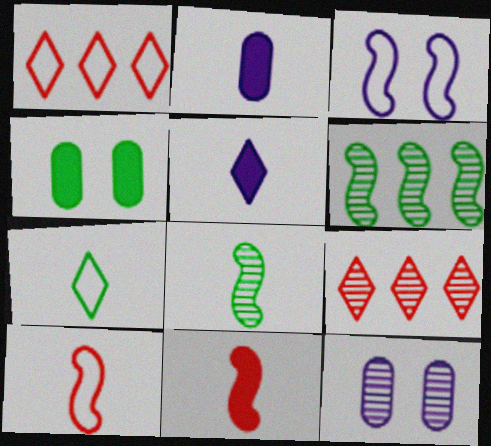[[3, 6, 11], 
[4, 6, 7], 
[8, 9, 12]]